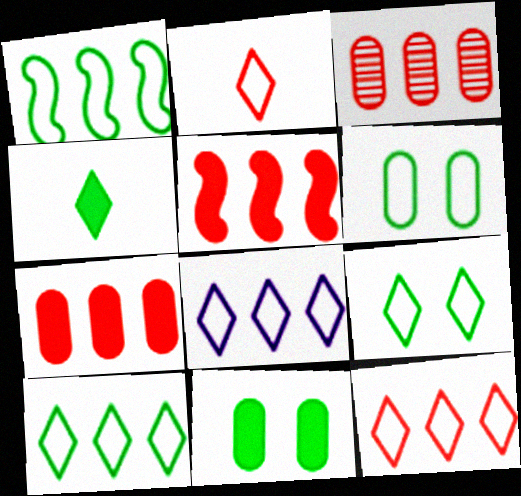[[2, 8, 9], 
[3, 5, 12], 
[8, 10, 12]]